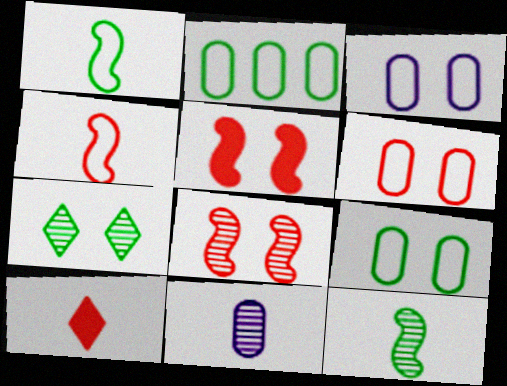[[1, 10, 11], 
[3, 5, 7], 
[3, 6, 9]]